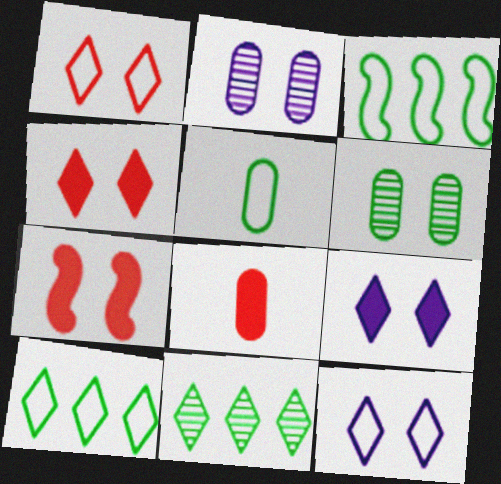[[6, 7, 12]]